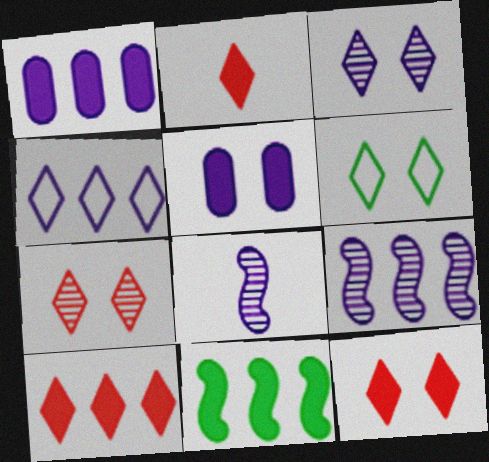[[1, 4, 9], 
[1, 10, 11], 
[2, 5, 11], 
[2, 10, 12], 
[3, 6, 12], 
[4, 5, 8]]